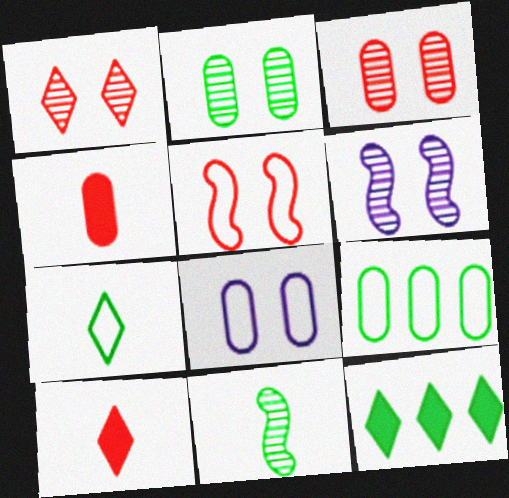[[1, 2, 6], 
[6, 9, 10]]